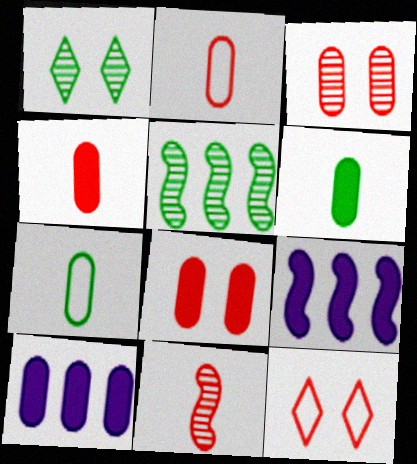[[1, 2, 9], 
[3, 7, 10], 
[6, 8, 10]]